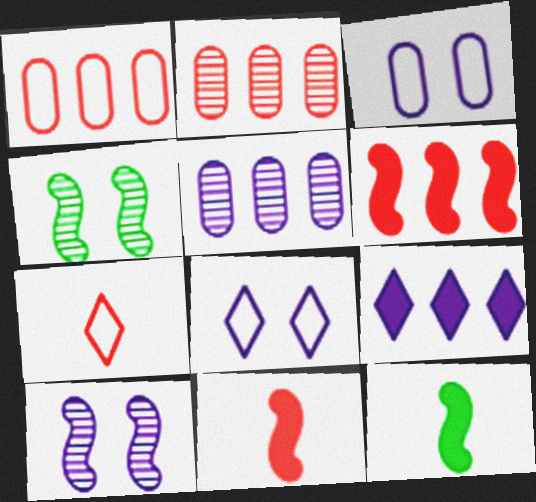[[2, 8, 12]]